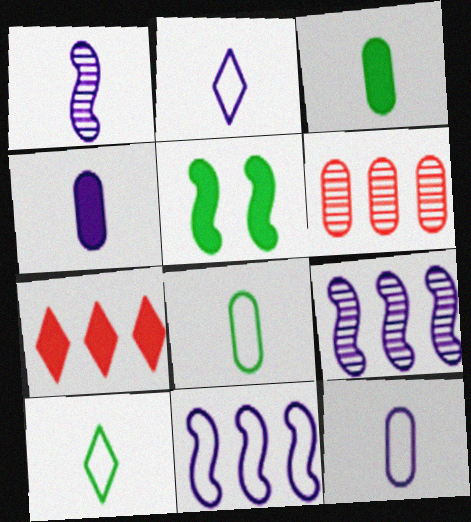[[1, 2, 4], 
[2, 5, 6], 
[4, 5, 7]]